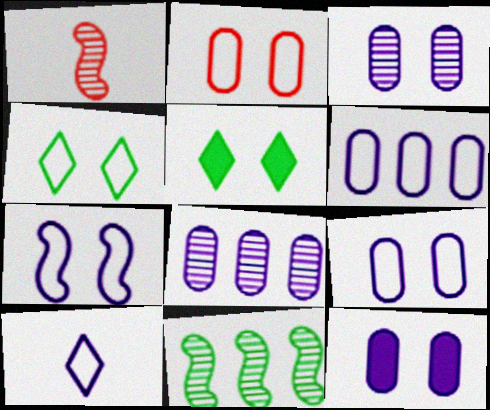[[1, 5, 6], 
[2, 4, 7], 
[3, 9, 12], 
[6, 7, 10]]